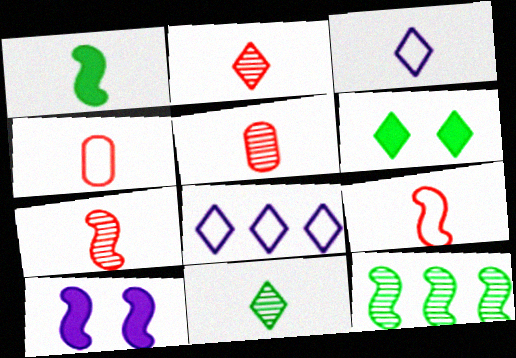[[1, 3, 5], 
[2, 5, 7], 
[2, 6, 8], 
[9, 10, 12]]